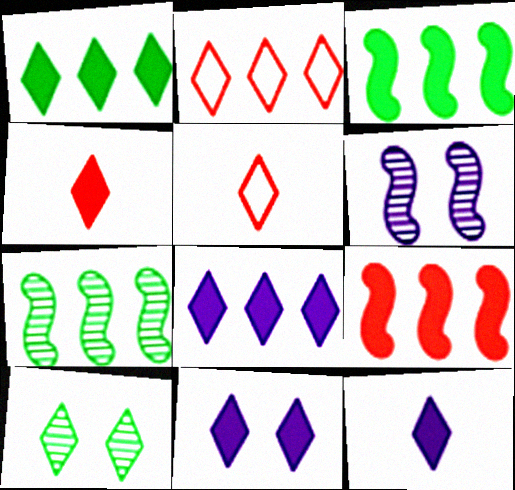[[1, 4, 11], 
[2, 10, 12], 
[5, 8, 10], 
[8, 11, 12]]